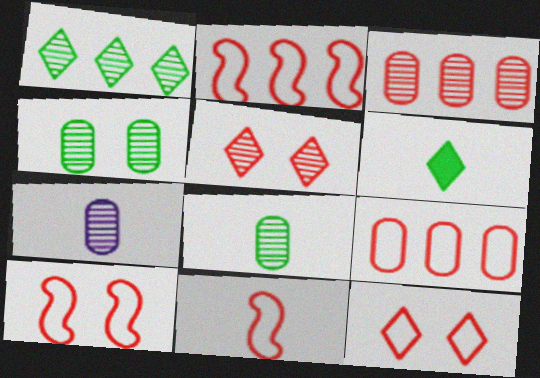[[2, 10, 11], 
[3, 4, 7], 
[6, 7, 11], 
[9, 11, 12]]